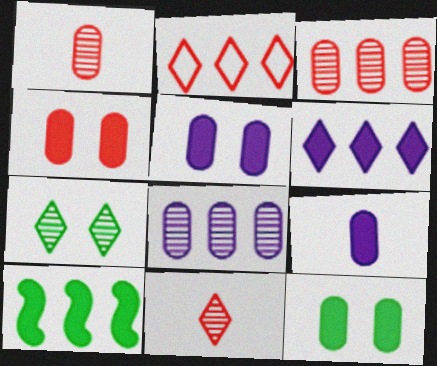[[2, 8, 10], 
[4, 5, 12]]